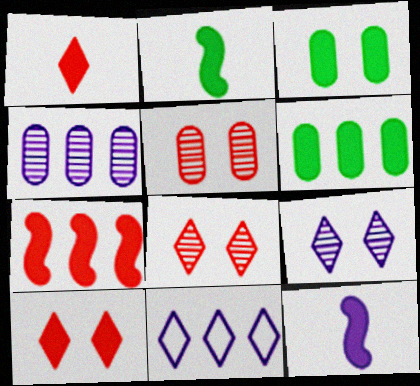[[2, 5, 11], 
[6, 10, 12]]